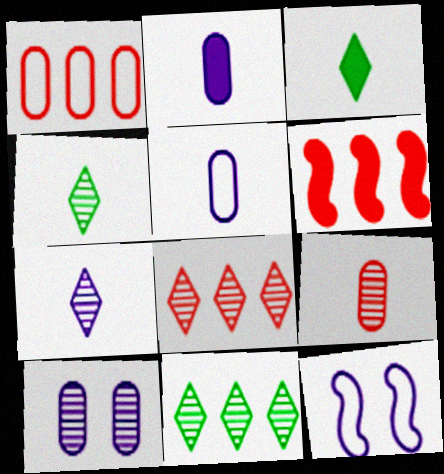[[1, 6, 8]]